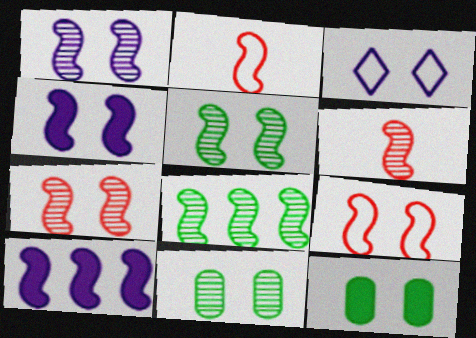[[1, 5, 7], 
[1, 6, 8], 
[2, 4, 8], 
[2, 5, 10], 
[3, 7, 12], 
[4, 5, 9]]